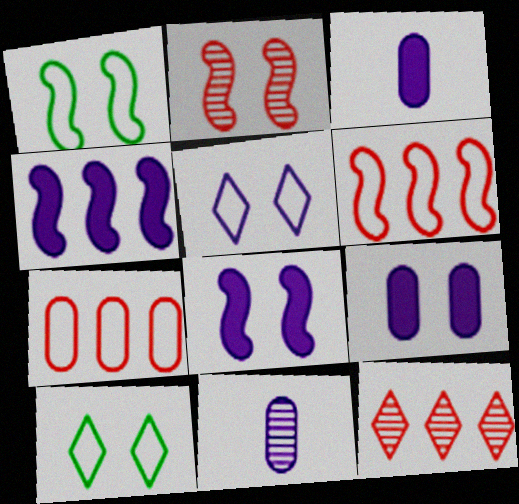[[1, 2, 8], 
[1, 3, 12], 
[2, 9, 10], 
[4, 5, 11]]